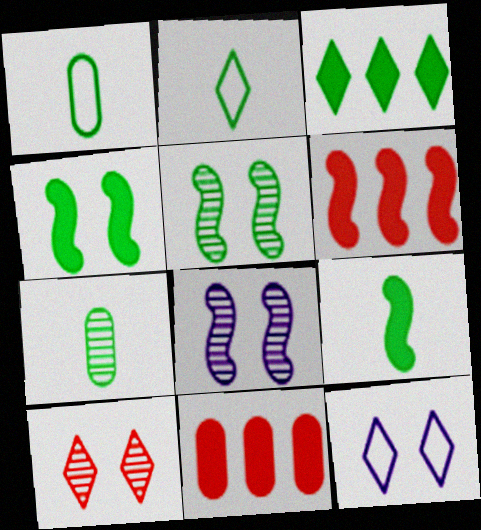[[1, 3, 5], 
[2, 7, 9], 
[2, 8, 11], 
[6, 7, 12]]